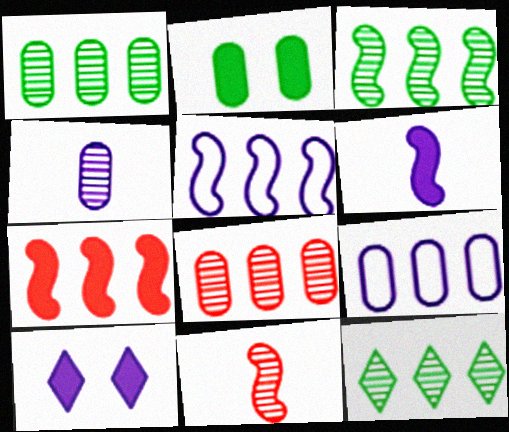[[1, 3, 12], 
[3, 5, 7], 
[4, 5, 10], 
[7, 9, 12]]